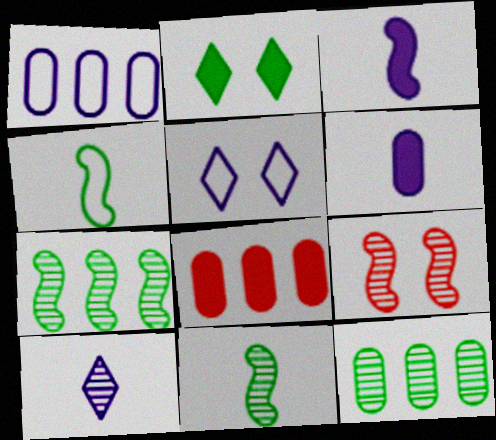[[1, 8, 12], 
[2, 3, 8], 
[2, 4, 12], 
[5, 8, 11], 
[9, 10, 12]]